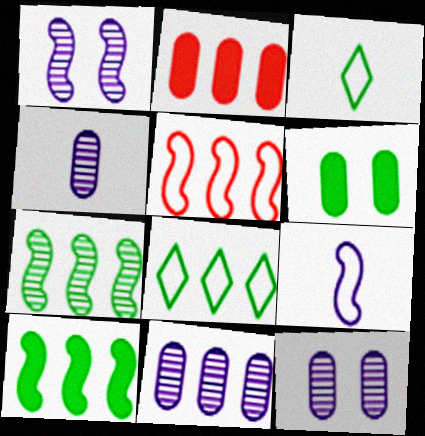[[1, 2, 3], 
[3, 6, 7], 
[4, 11, 12]]